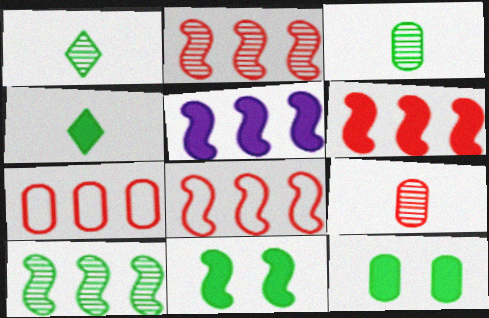[[2, 6, 8], 
[5, 8, 10]]